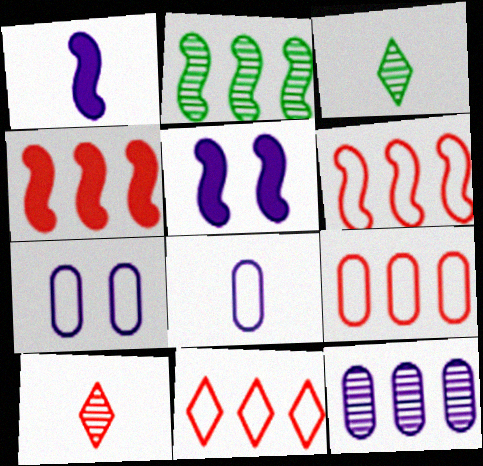[[3, 4, 7], 
[3, 5, 9], 
[6, 9, 11]]